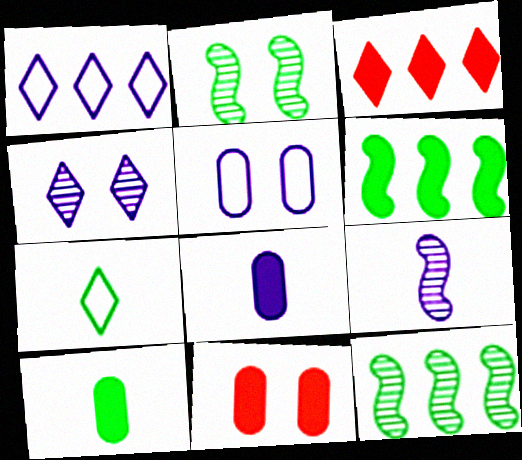[[3, 4, 7]]